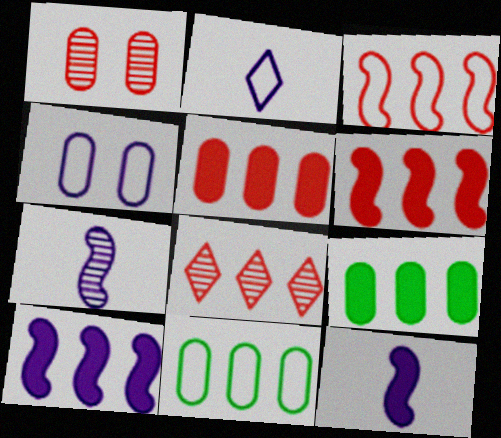[[3, 5, 8], 
[8, 10, 11]]